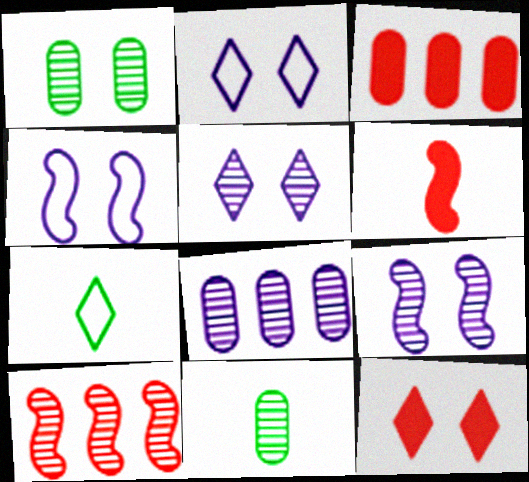[[1, 4, 12], 
[3, 6, 12], 
[3, 7, 9], 
[5, 10, 11]]